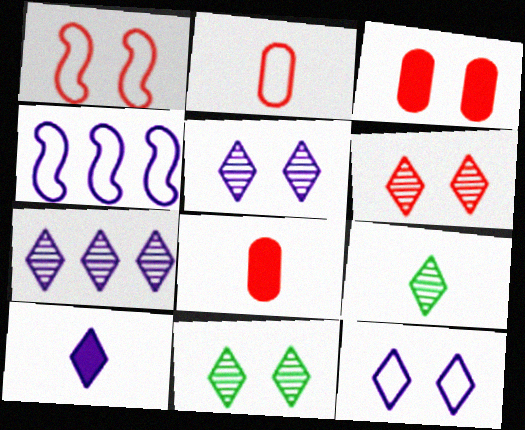[[1, 3, 6], 
[3, 4, 9], 
[4, 8, 11], 
[5, 6, 11], 
[6, 7, 9], 
[7, 10, 12]]